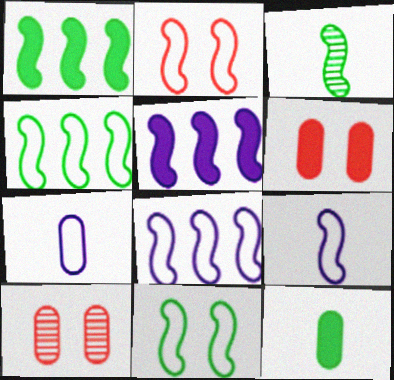[[1, 3, 11], 
[2, 3, 5], 
[2, 4, 9]]